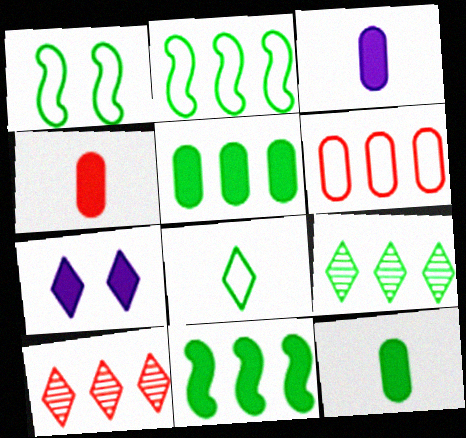[[1, 3, 10], 
[1, 9, 12], 
[2, 5, 9], 
[3, 4, 12], 
[4, 7, 11], 
[7, 8, 10]]